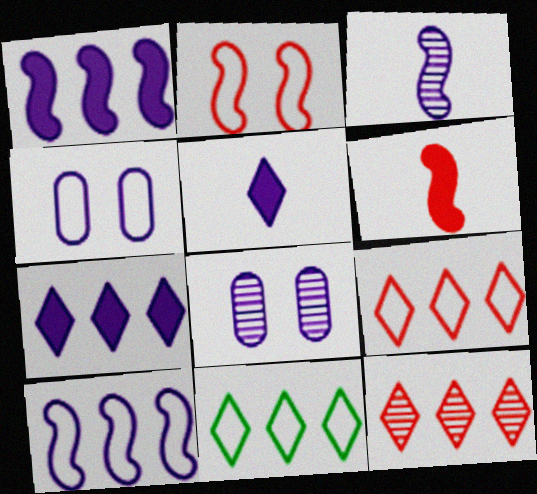[[3, 4, 7], 
[5, 8, 10], 
[6, 8, 11], 
[7, 11, 12]]